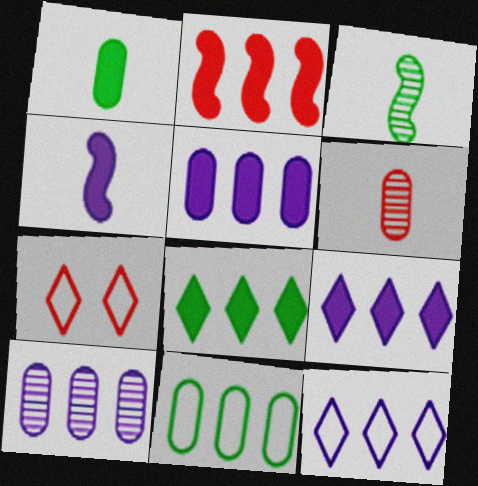[[2, 5, 8], 
[2, 6, 7], 
[3, 5, 7]]